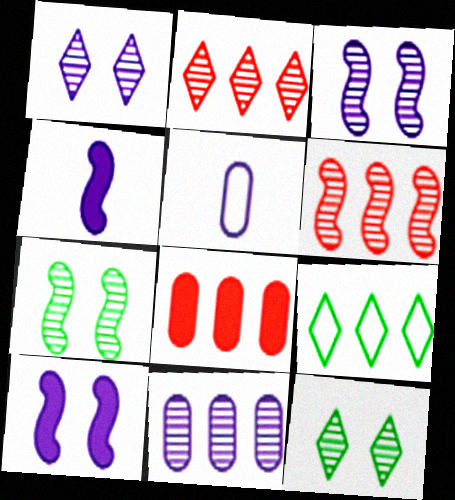[]